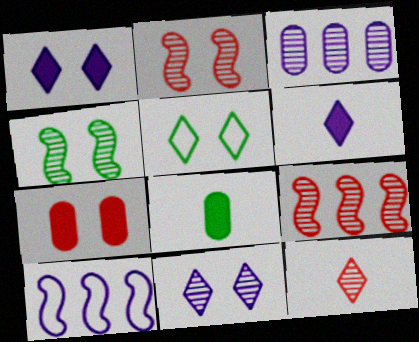[[3, 4, 12]]